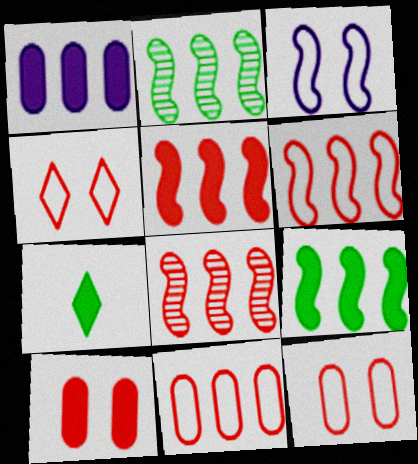[[5, 6, 8]]